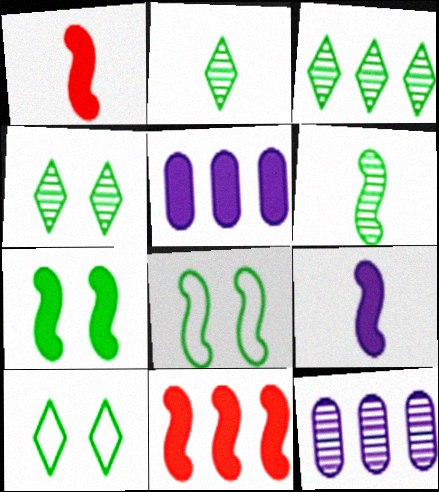[[1, 10, 12], 
[2, 3, 4], 
[7, 9, 11]]